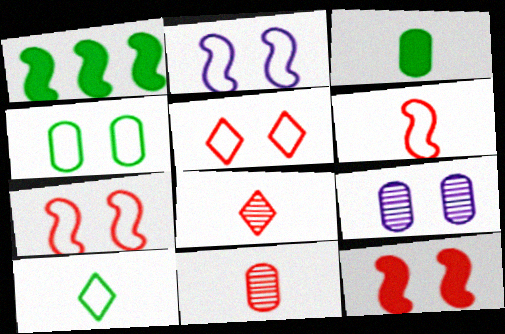[[2, 4, 5]]